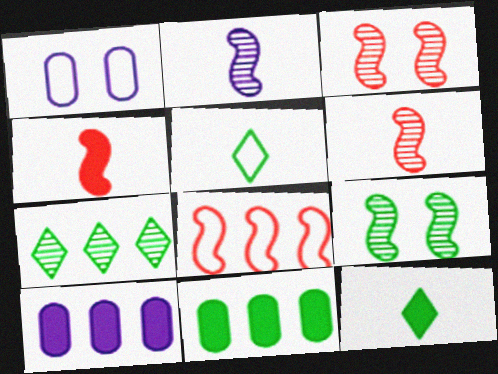[[1, 4, 7], 
[1, 5, 8], 
[3, 4, 8], 
[3, 5, 10], 
[5, 9, 11], 
[7, 8, 10]]